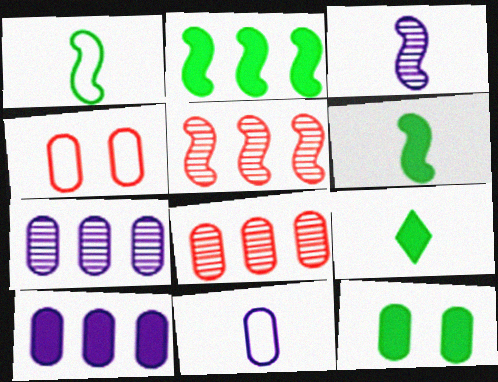[[2, 9, 12], 
[8, 11, 12]]